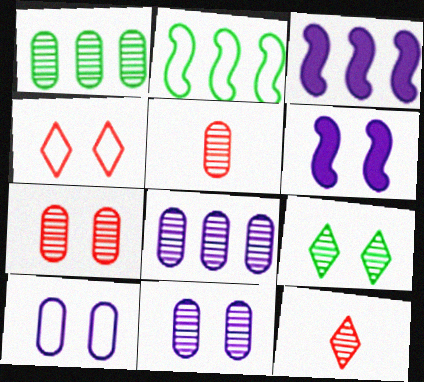[[1, 5, 11]]